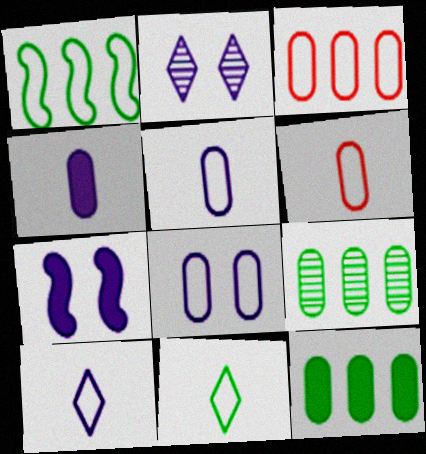[[2, 7, 8]]